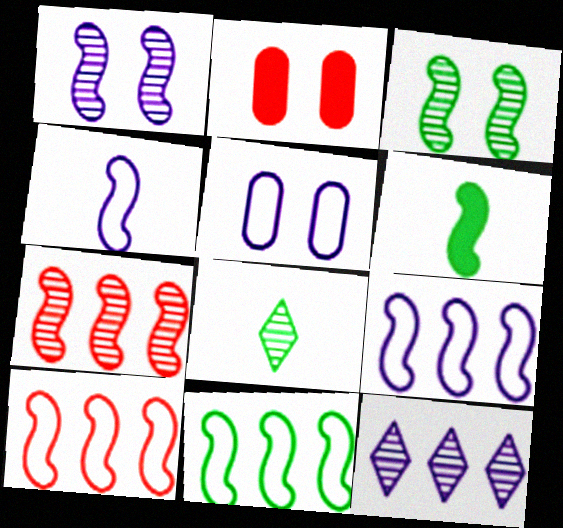[[1, 6, 10], 
[2, 8, 9], 
[3, 6, 11], 
[9, 10, 11]]